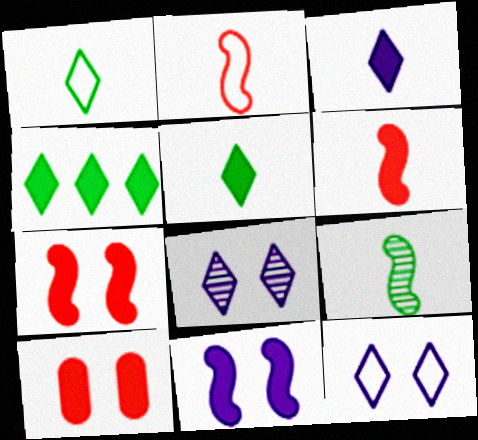[]